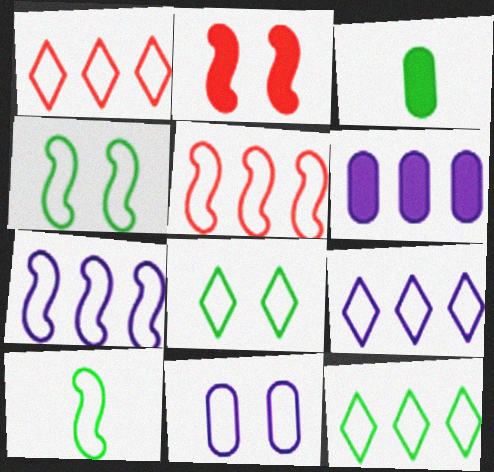[[1, 9, 12], 
[1, 10, 11]]